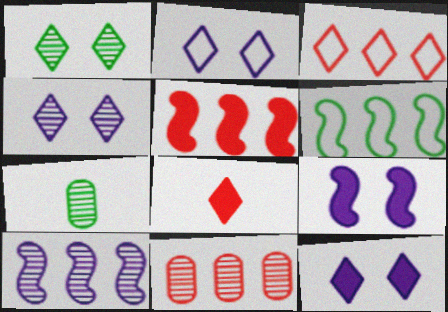[[2, 4, 12], 
[2, 5, 7], 
[3, 5, 11], 
[3, 7, 9], 
[5, 6, 10]]